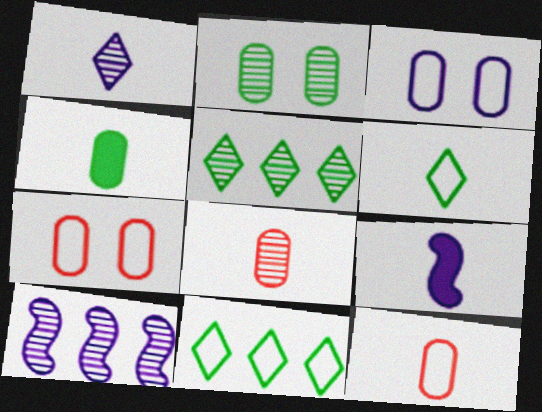[[5, 7, 9], 
[6, 8, 9]]